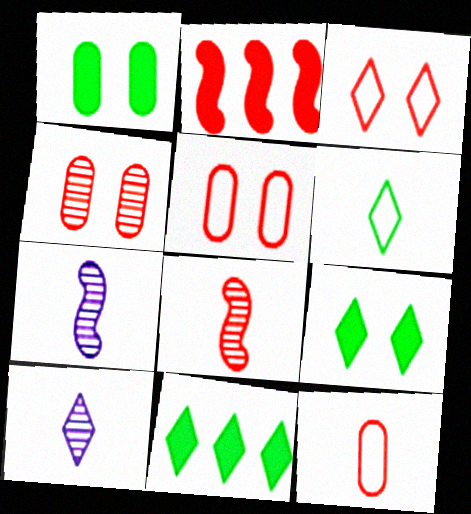[[3, 10, 11], 
[5, 7, 11]]